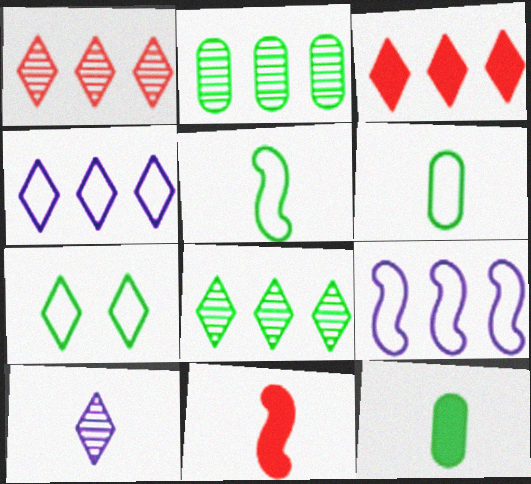[[2, 3, 9], 
[3, 4, 8], 
[3, 7, 10], 
[6, 10, 11]]